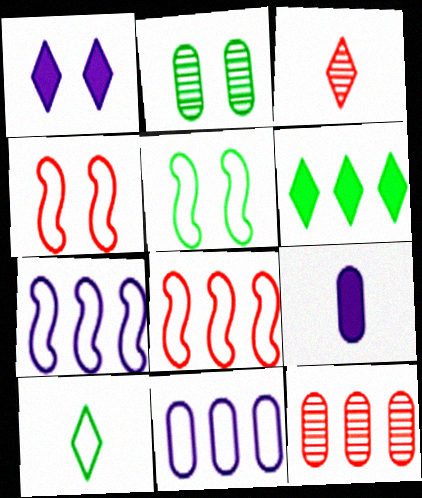[[1, 2, 4], 
[4, 10, 11], 
[6, 7, 12]]